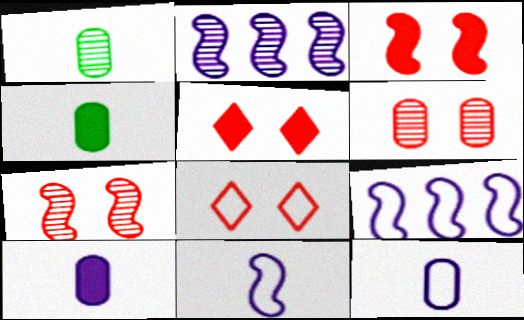[[1, 5, 9], 
[2, 4, 8], 
[3, 6, 8]]